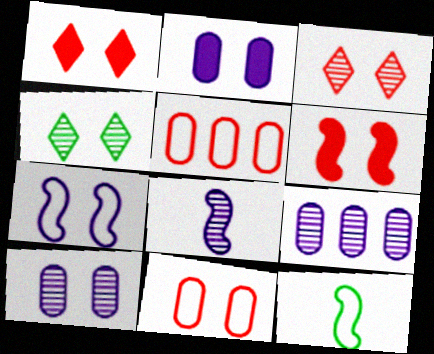[[1, 9, 12], 
[3, 6, 11]]